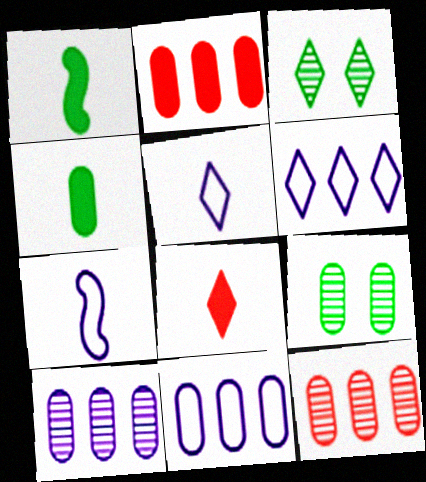[[2, 3, 7], 
[3, 6, 8]]